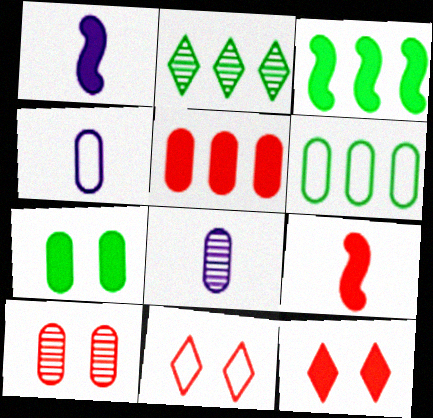[[2, 3, 6], 
[3, 8, 11], 
[5, 9, 12]]